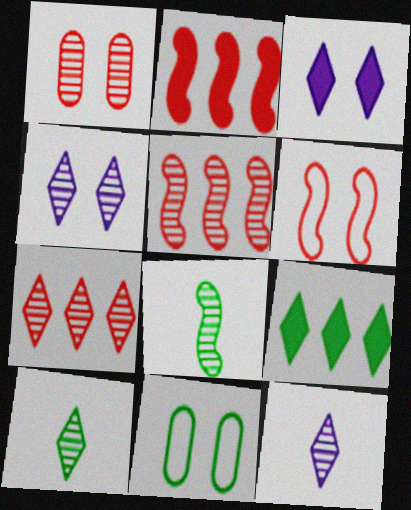[[2, 11, 12], 
[4, 7, 10], 
[8, 9, 11]]